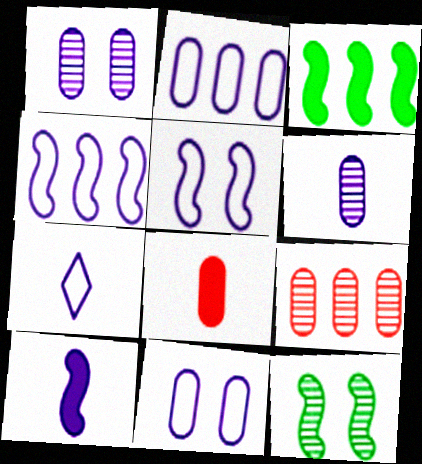[[2, 5, 7], 
[4, 7, 11], 
[6, 7, 10]]